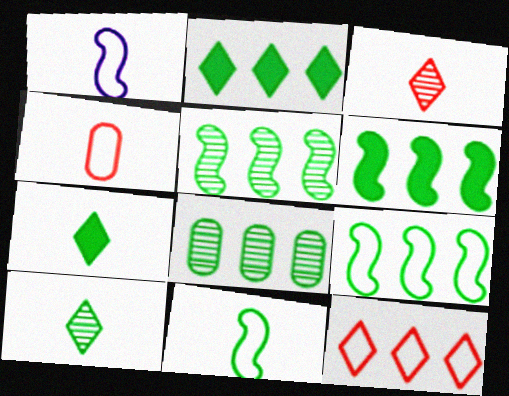[[2, 8, 9], 
[5, 6, 9]]